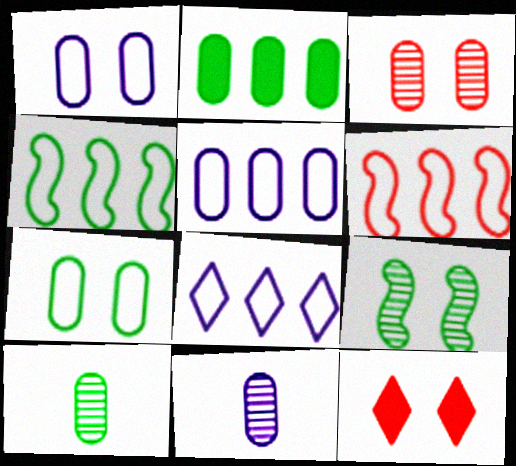[[1, 9, 12], 
[2, 7, 10], 
[4, 11, 12]]